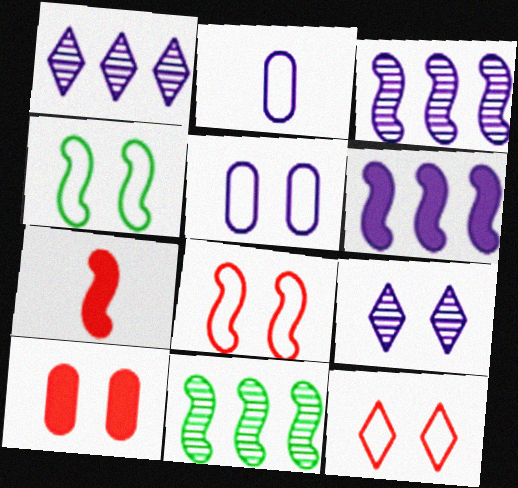[[2, 6, 9], 
[3, 4, 7], 
[4, 5, 12], 
[4, 9, 10]]